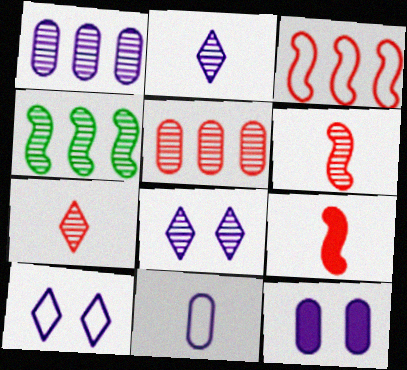[[1, 11, 12]]